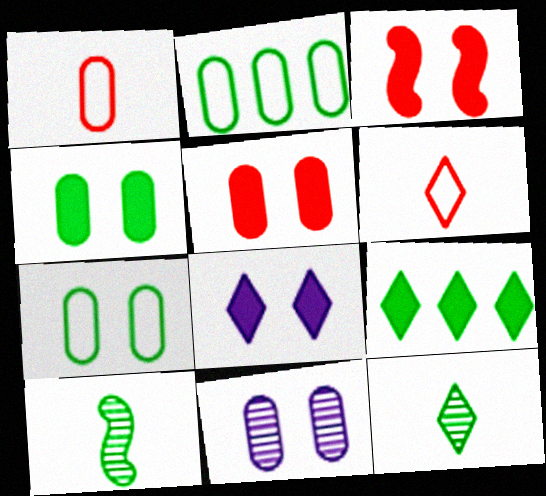[[3, 4, 8], 
[5, 7, 11], 
[7, 9, 10]]